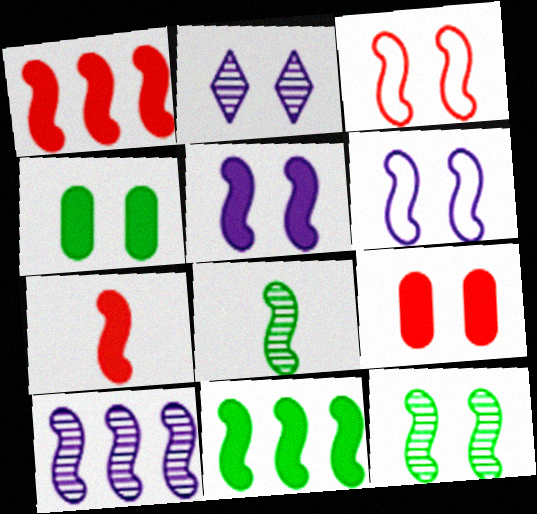[[1, 6, 8], 
[2, 3, 4], 
[3, 5, 12], 
[5, 7, 11]]